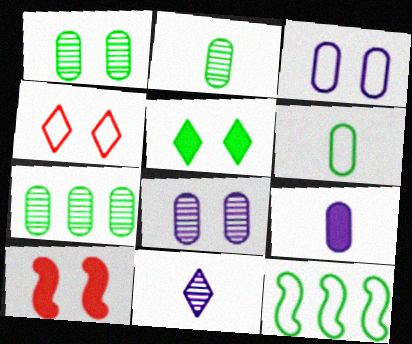[[1, 2, 7], 
[2, 5, 12]]